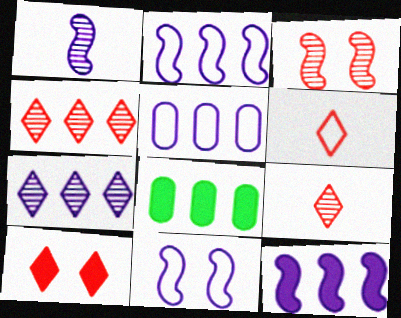[[1, 11, 12], 
[2, 4, 8], 
[4, 6, 10], 
[5, 7, 12], 
[8, 9, 11]]